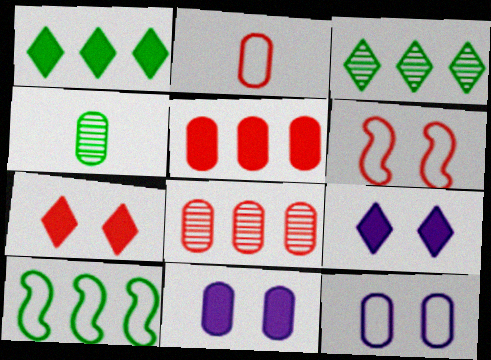[[4, 5, 12]]